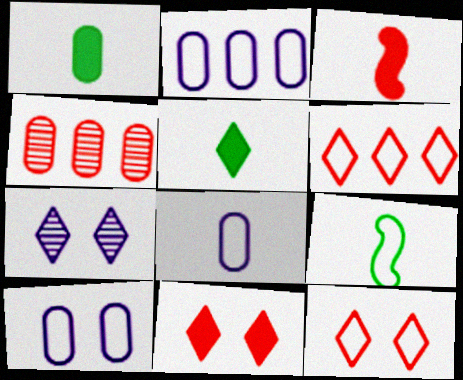[[1, 4, 10], 
[2, 8, 10], 
[2, 9, 12], 
[3, 4, 12], 
[5, 6, 7], 
[6, 9, 10]]